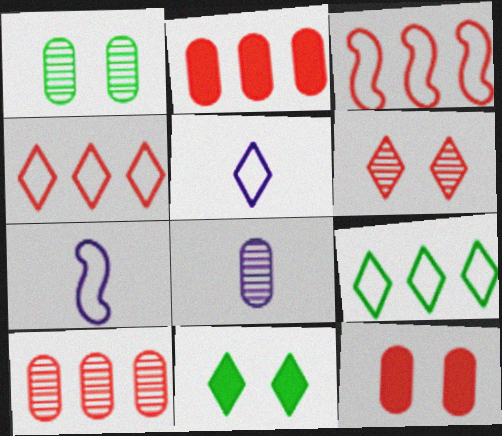[[1, 8, 10], 
[3, 8, 11], 
[7, 10, 11]]